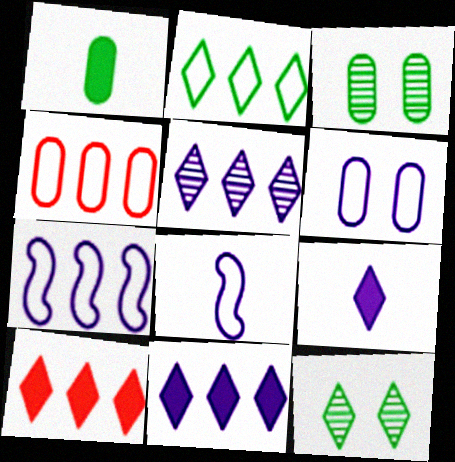[[2, 4, 7], 
[2, 5, 10], 
[3, 8, 10]]